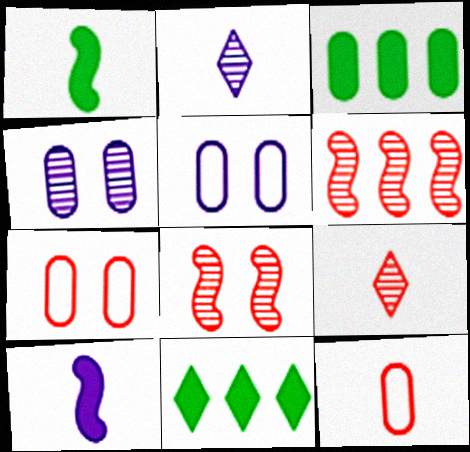[[1, 2, 12], 
[3, 4, 12]]